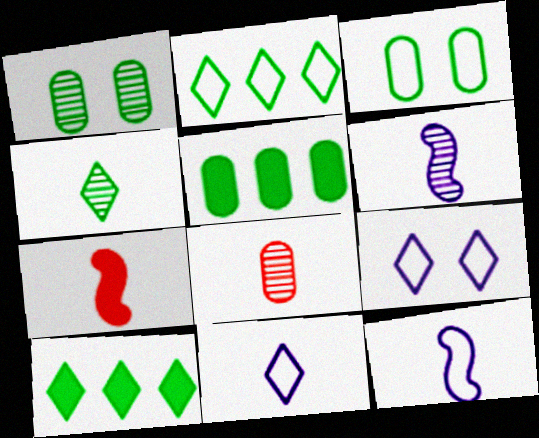[[4, 6, 8]]